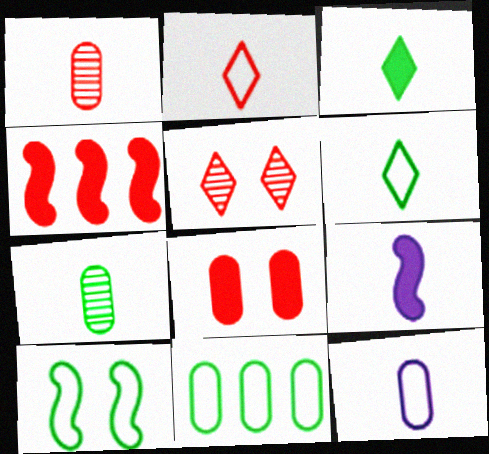[[1, 6, 9], 
[2, 7, 9], 
[5, 9, 11], 
[6, 10, 11]]